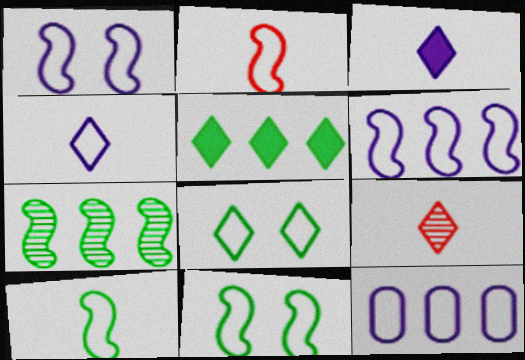[[1, 4, 12], 
[2, 6, 11], 
[2, 8, 12]]